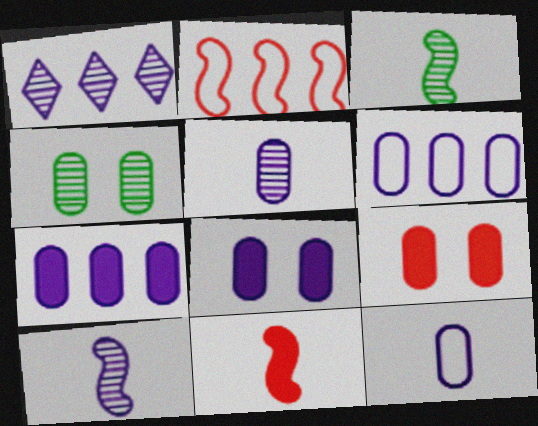[[5, 6, 8]]